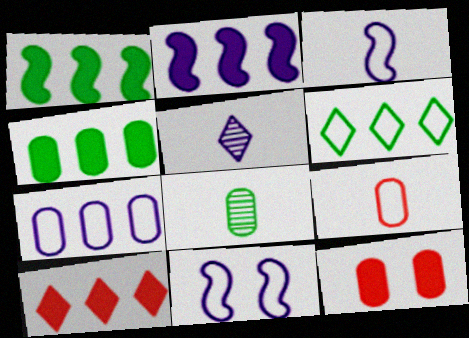[[2, 4, 10], 
[6, 9, 11], 
[7, 8, 12], 
[8, 10, 11]]